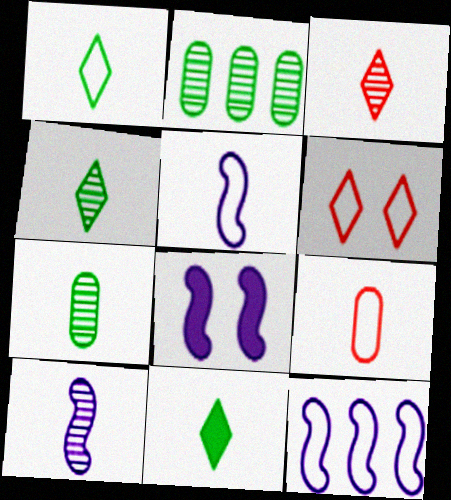[[1, 4, 11], 
[1, 5, 9], 
[3, 7, 10], 
[8, 10, 12], 
[9, 10, 11]]